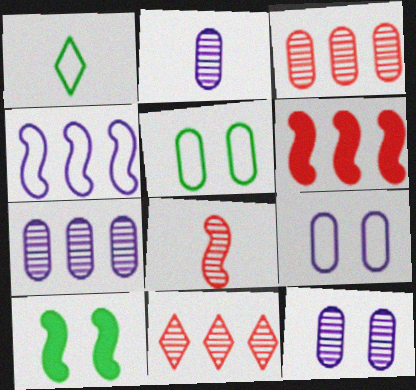[[1, 6, 12], 
[2, 7, 12], 
[4, 8, 10]]